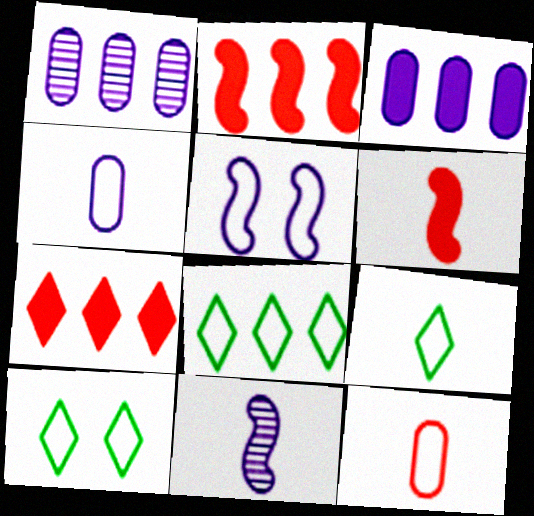[[1, 2, 8], 
[1, 6, 10], 
[5, 8, 12], 
[8, 9, 10]]